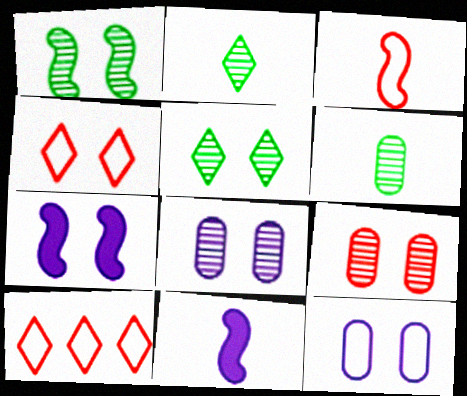[[6, 7, 10]]